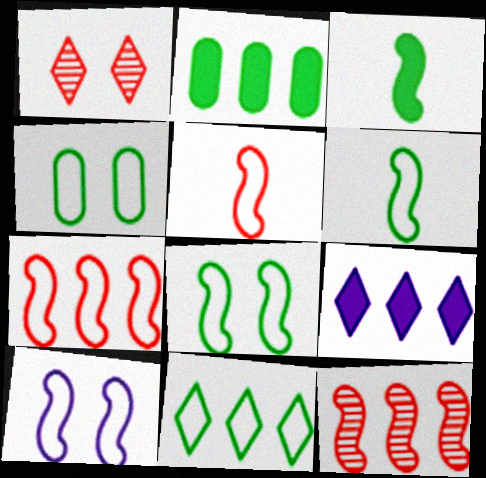[[3, 10, 12], 
[4, 6, 11], 
[6, 7, 10]]